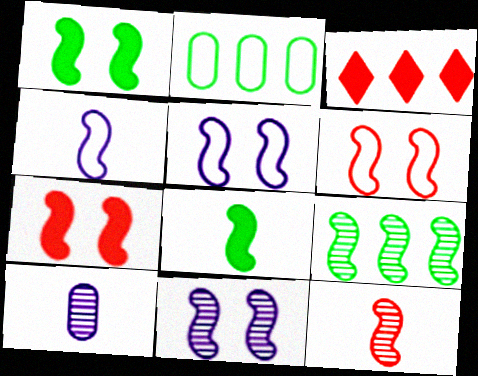[[1, 6, 11], 
[4, 7, 9], 
[4, 8, 12], 
[9, 11, 12]]